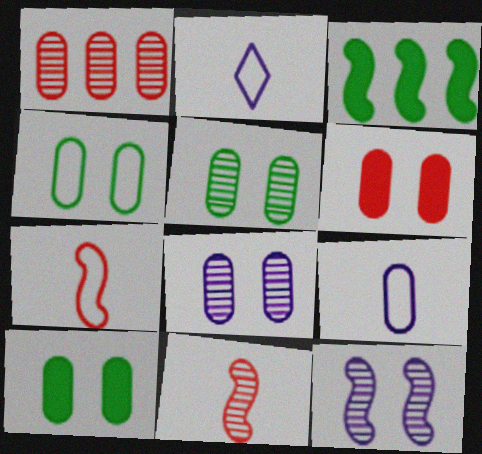[[1, 9, 10], 
[3, 7, 12], 
[4, 5, 10], 
[4, 6, 8]]